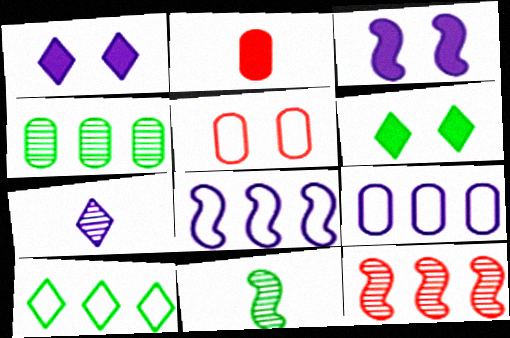[[3, 7, 9]]